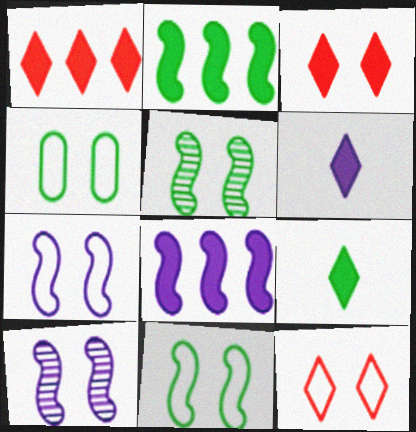[[3, 4, 10], 
[4, 7, 12]]